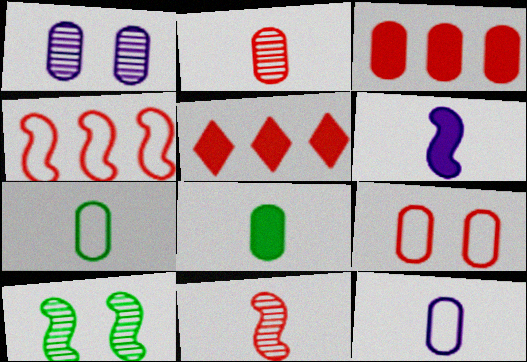[[1, 3, 7], 
[2, 3, 9], 
[2, 8, 12], 
[4, 6, 10], 
[5, 9, 11], 
[5, 10, 12]]